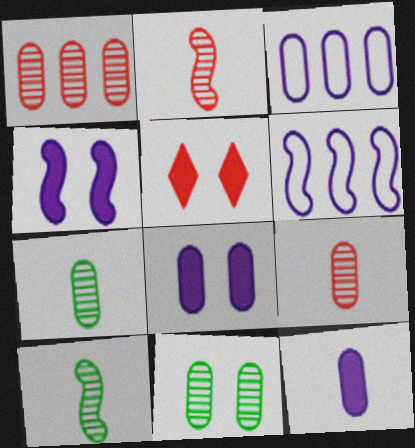[[3, 5, 10], 
[5, 6, 7]]